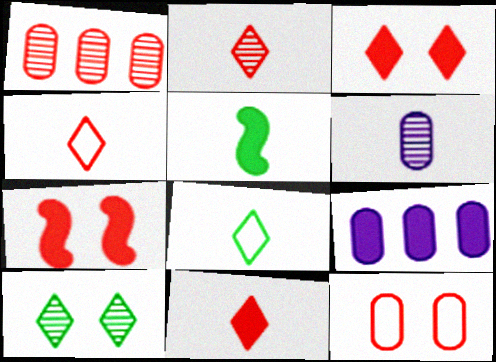[[1, 4, 7], 
[2, 4, 11], 
[3, 5, 9], 
[4, 5, 6]]